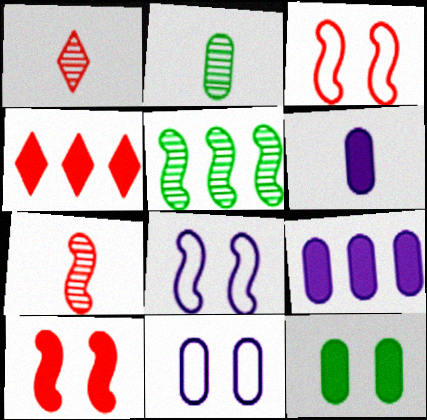[[2, 4, 8]]